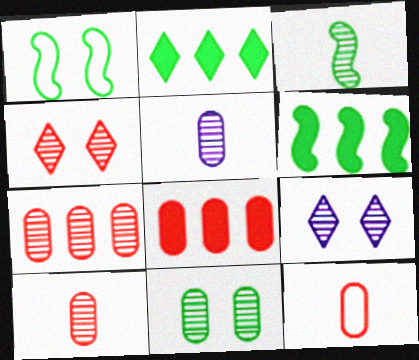[[1, 3, 6], 
[3, 7, 9], 
[5, 7, 11], 
[6, 9, 12]]